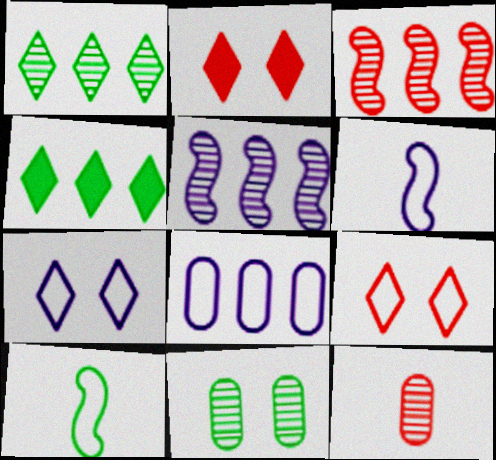[[3, 4, 8], 
[4, 10, 11], 
[6, 7, 8], 
[8, 9, 10]]